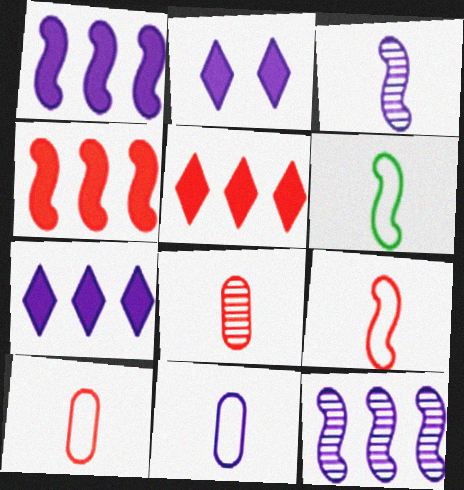[[2, 11, 12]]